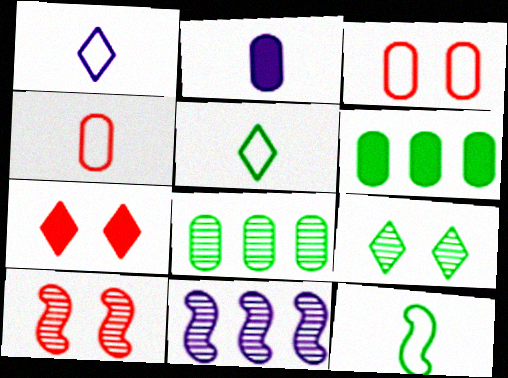[[1, 4, 12], 
[1, 6, 10], 
[2, 3, 8], 
[3, 7, 10], 
[6, 9, 12]]